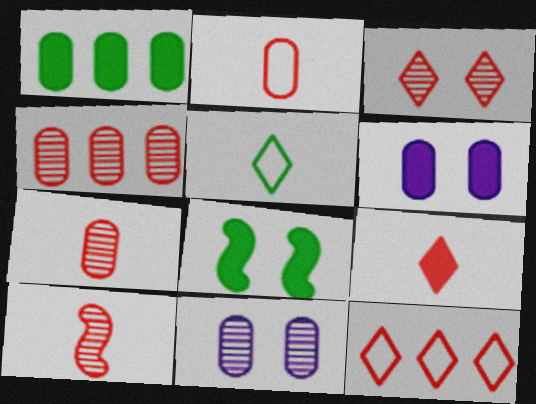[[1, 2, 11], 
[2, 9, 10], 
[3, 4, 10], 
[3, 9, 12]]